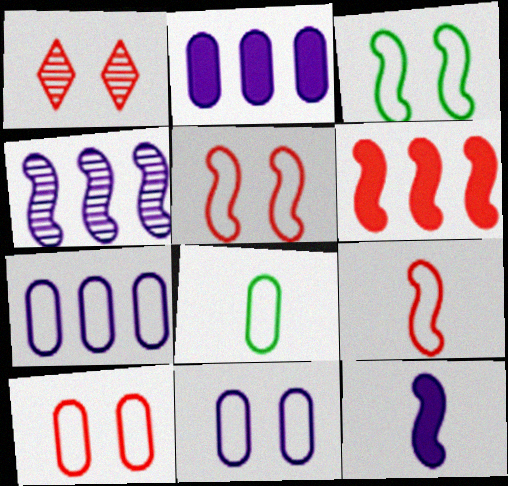[[7, 8, 10]]